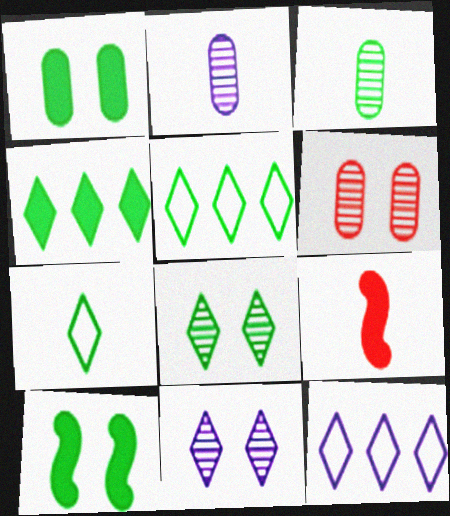[[2, 7, 9], 
[3, 5, 10], 
[4, 7, 8]]